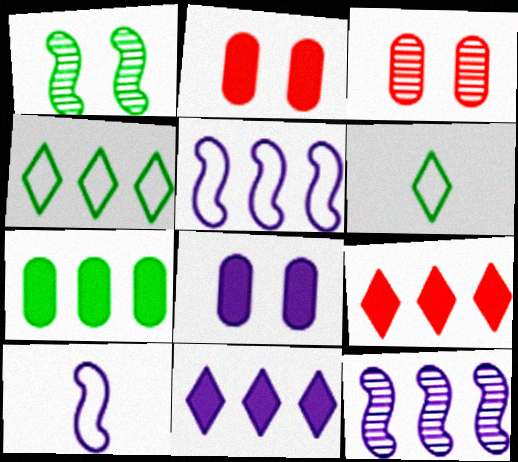[[1, 6, 7], 
[2, 6, 12]]